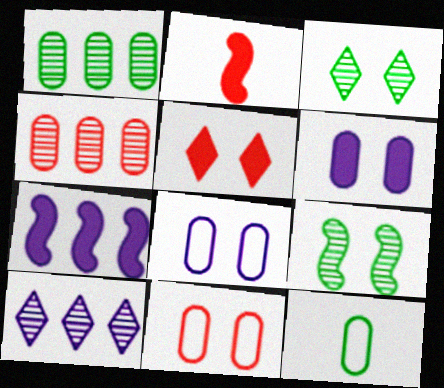[[4, 6, 12], 
[5, 8, 9]]